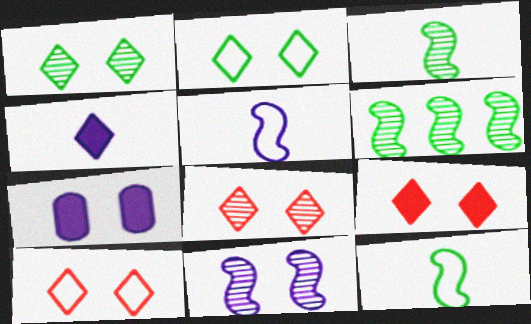[[8, 9, 10]]